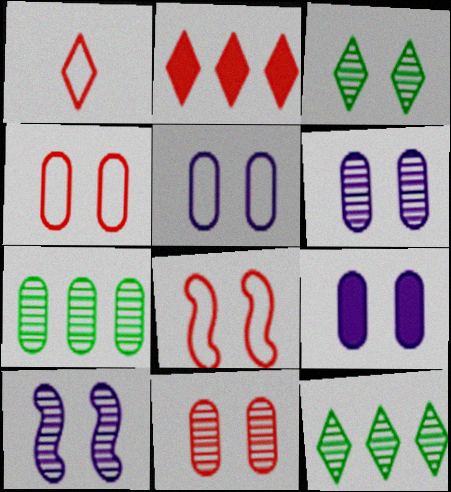[[3, 8, 9], 
[3, 10, 11], 
[5, 6, 9]]